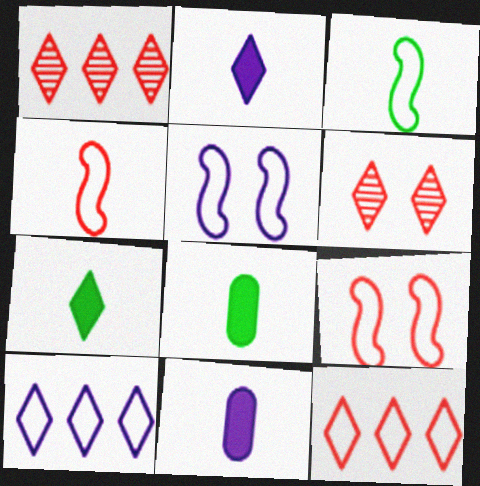[[1, 5, 8], 
[6, 7, 10]]